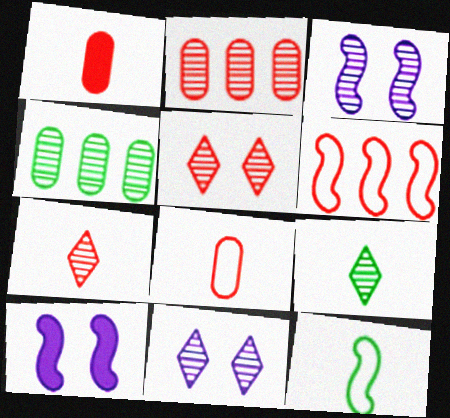[[1, 5, 6], 
[2, 3, 9], 
[3, 4, 7]]